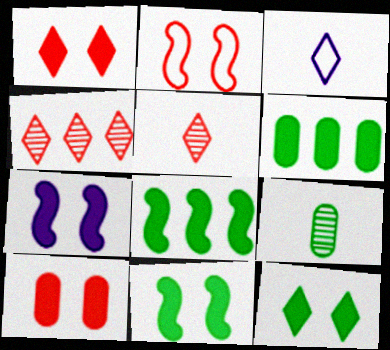[[3, 4, 12], 
[7, 10, 12]]